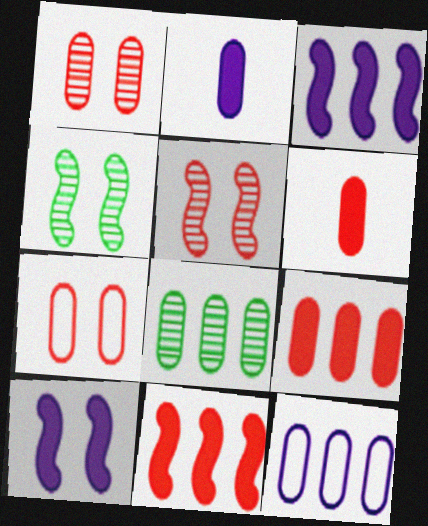[[2, 7, 8], 
[8, 9, 12]]